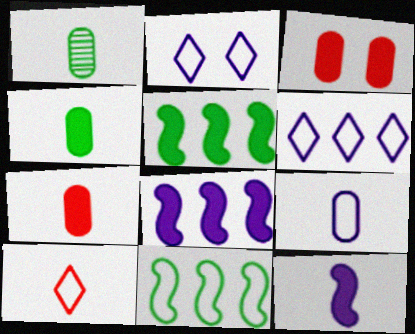[[1, 7, 9], 
[1, 10, 12]]